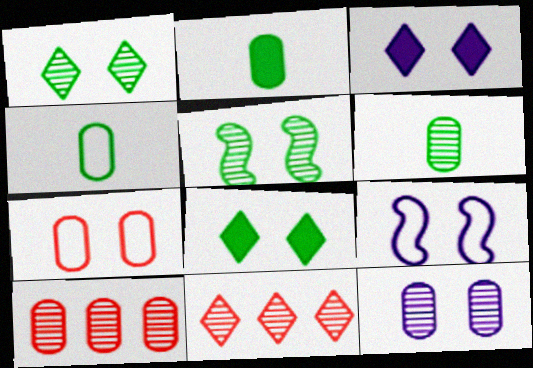[[2, 4, 6], 
[2, 9, 11], 
[3, 5, 7], 
[3, 9, 12], 
[6, 10, 12]]